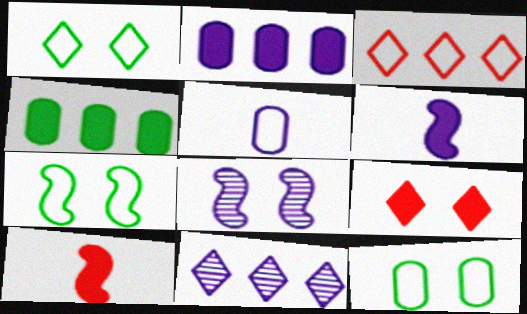[[1, 7, 12], 
[3, 5, 7], 
[4, 6, 9], 
[8, 9, 12], 
[10, 11, 12]]